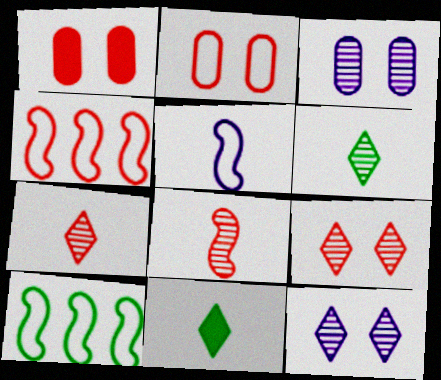[[1, 4, 7], 
[3, 4, 11]]